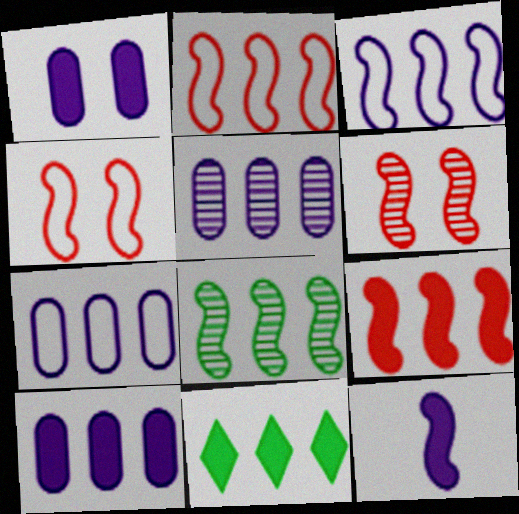[[2, 5, 11], 
[3, 8, 9], 
[4, 8, 12], 
[5, 7, 10], 
[9, 10, 11]]